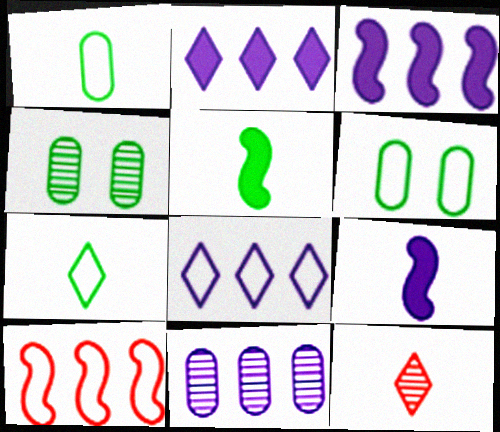[[1, 9, 12], 
[3, 6, 12], 
[3, 8, 11]]